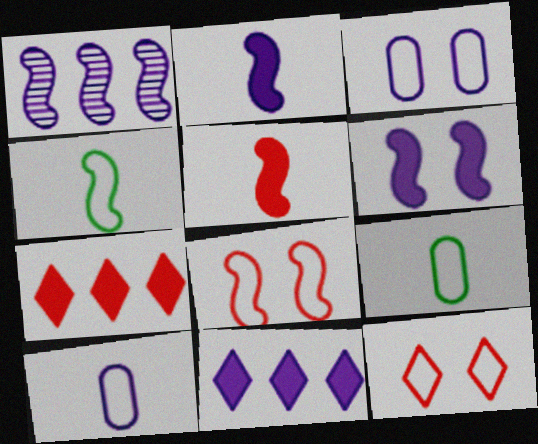[]